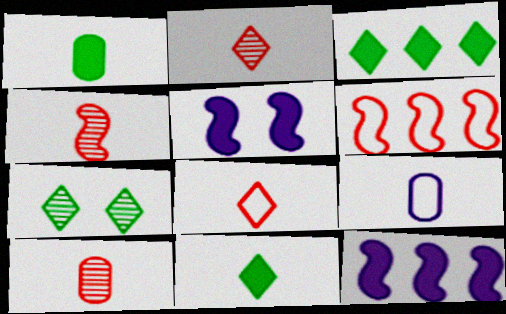[[1, 9, 10], 
[2, 4, 10], 
[4, 9, 11]]